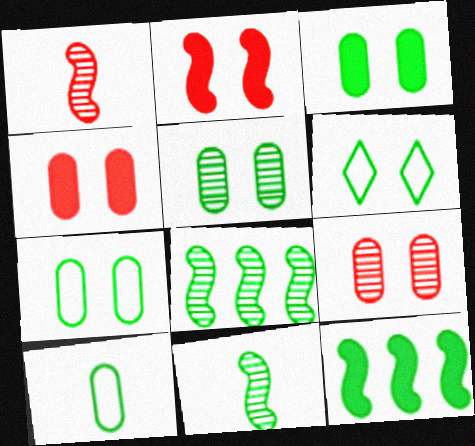[[3, 5, 7]]